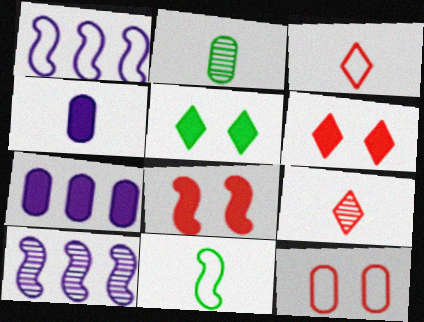[[1, 2, 6], 
[2, 7, 12], 
[4, 9, 11], 
[8, 10, 11]]